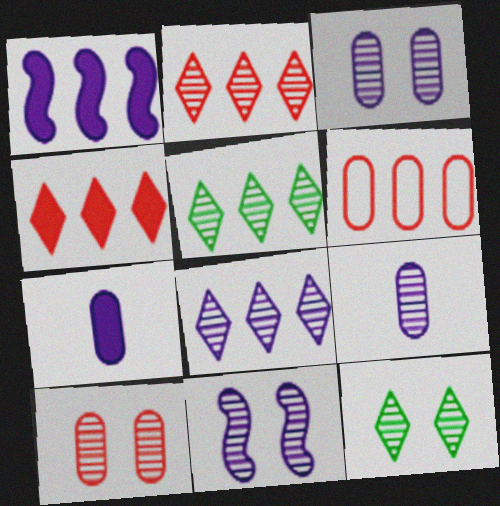[[1, 5, 6], 
[2, 5, 8], 
[8, 9, 11], 
[10, 11, 12]]